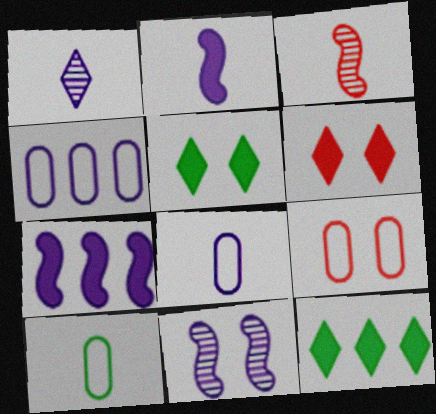[[1, 2, 8], 
[3, 4, 5], 
[4, 9, 10], 
[5, 9, 11]]